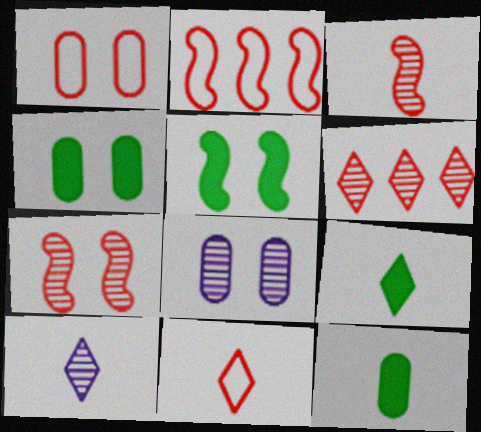[[1, 2, 11], 
[1, 4, 8], 
[2, 4, 10], 
[2, 8, 9], 
[9, 10, 11]]